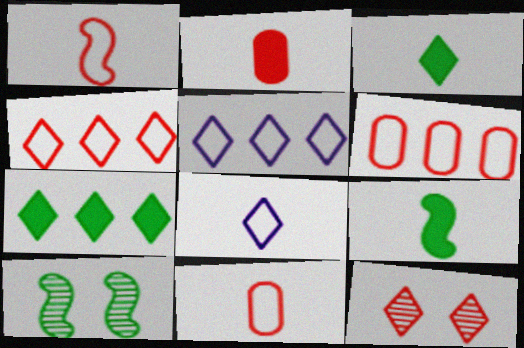[[2, 5, 10], 
[3, 5, 12], 
[7, 8, 12]]